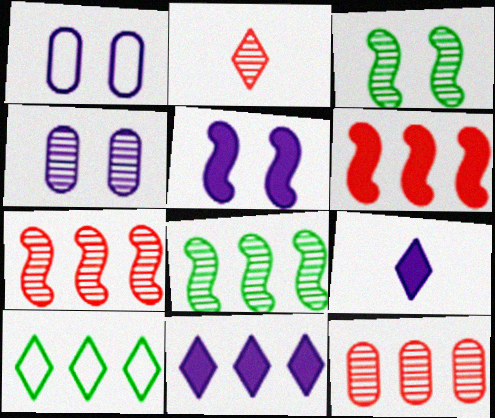[[2, 4, 8]]